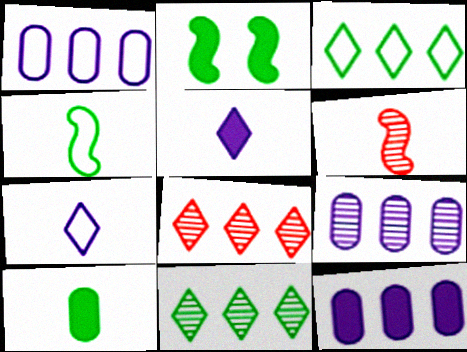[[1, 9, 12], 
[6, 7, 10]]